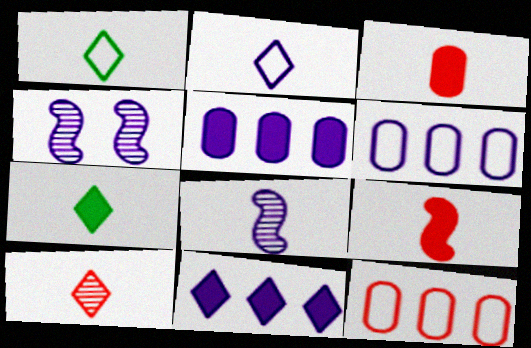[[1, 3, 8], 
[2, 4, 5], 
[2, 7, 10], 
[4, 7, 12]]